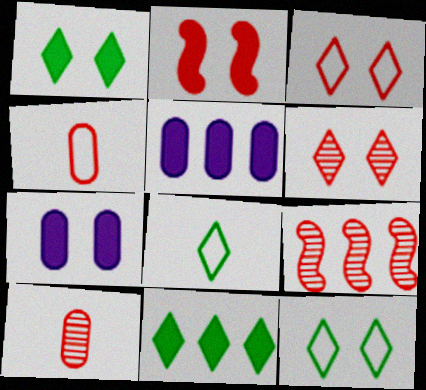[[1, 2, 7], 
[6, 9, 10], 
[7, 8, 9]]